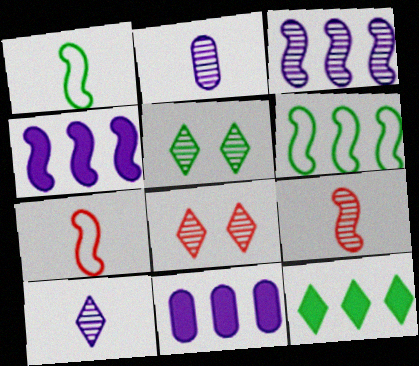[[1, 8, 11], 
[5, 7, 11]]